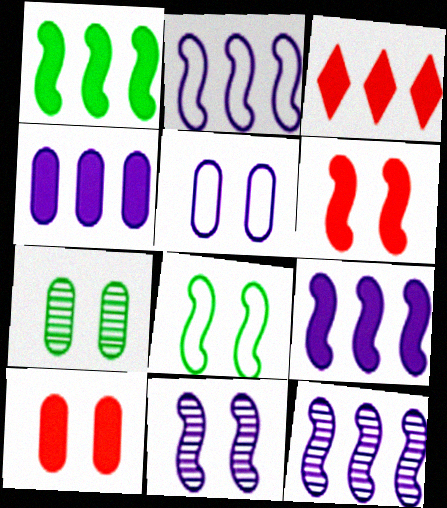[[1, 3, 4], 
[2, 9, 12], 
[5, 7, 10], 
[6, 8, 11]]